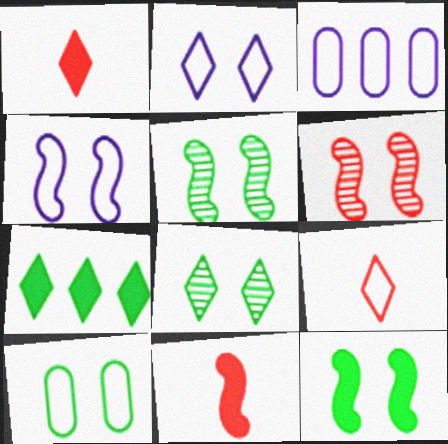[[1, 3, 5], 
[3, 8, 11], 
[4, 6, 12], 
[8, 10, 12]]